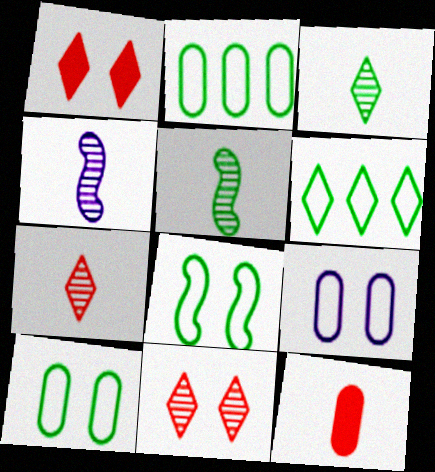[[1, 2, 4]]